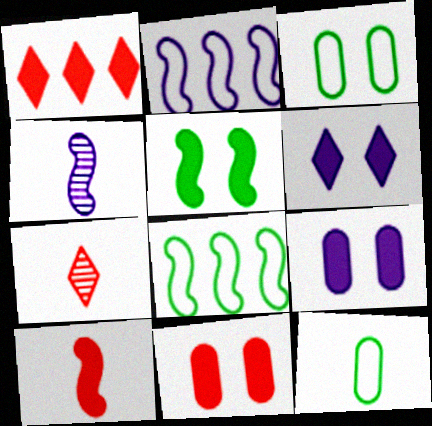[[1, 3, 4], 
[1, 10, 11], 
[5, 6, 11], 
[7, 8, 9]]